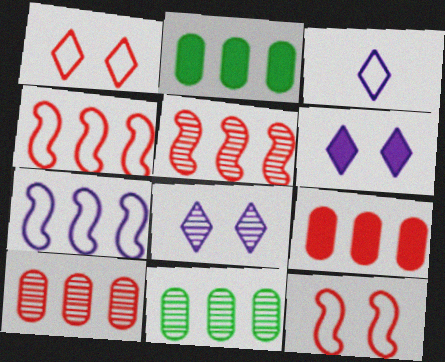[]